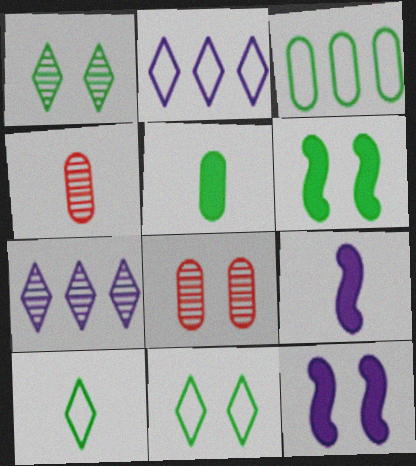[[2, 4, 6], 
[4, 9, 10], 
[8, 11, 12]]